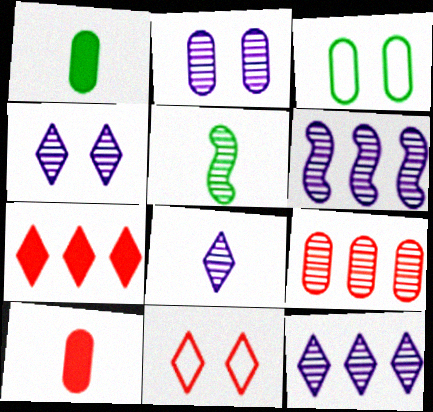[[1, 6, 11], 
[2, 6, 8], 
[4, 5, 9], 
[4, 8, 12]]